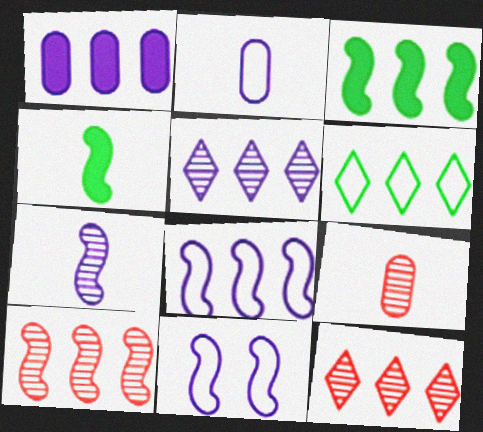[[1, 5, 8], 
[1, 6, 10], 
[3, 8, 10], 
[4, 10, 11]]